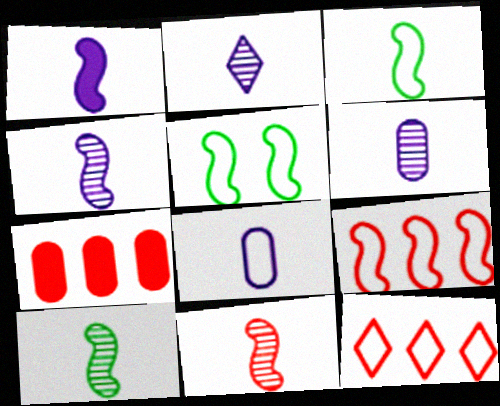[[1, 2, 8], 
[1, 3, 11], 
[2, 4, 6], 
[2, 5, 7], 
[4, 10, 11], 
[5, 8, 12]]